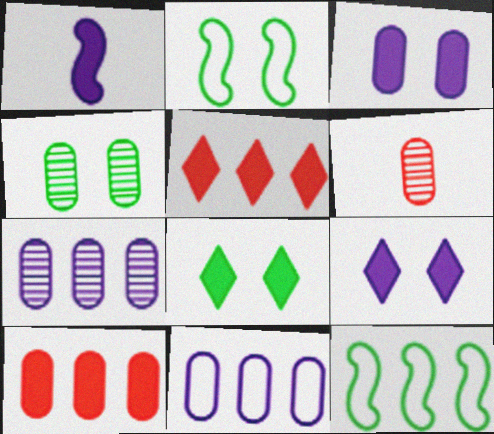[[1, 8, 10], 
[2, 4, 8], 
[4, 6, 7], 
[5, 7, 12], 
[6, 9, 12]]